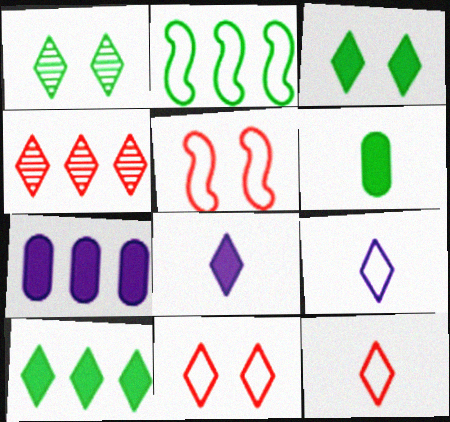[[1, 2, 6], 
[2, 4, 7], 
[3, 4, 9]]